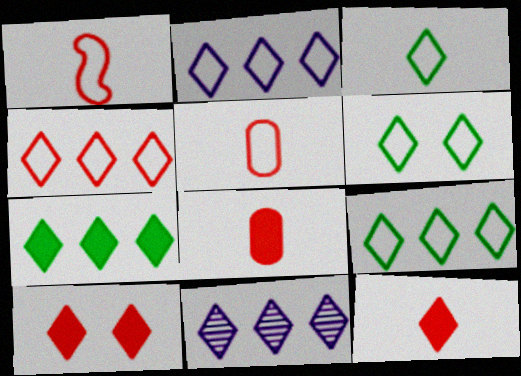[[2, 4, 9], 
[3, 6, 9], 
[3, 10, 11], 
[4, 7, 11], 
[6, 11, 12]]